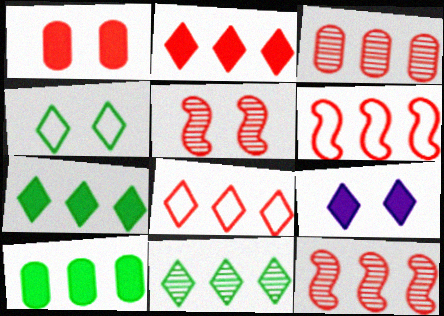[[2, 3, 6]]